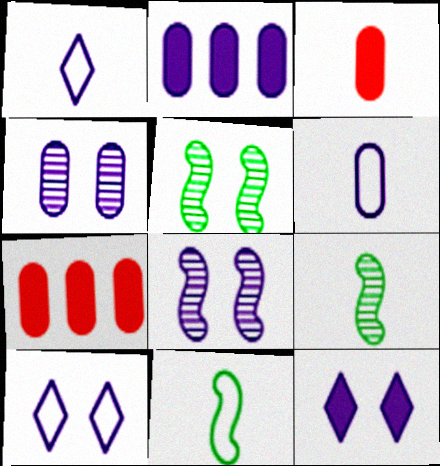[[1, 2, 8], 
[1, 3, 9], 
[1, 5, 7], 
[2, 4, 6], 
[7, 9, 10]]